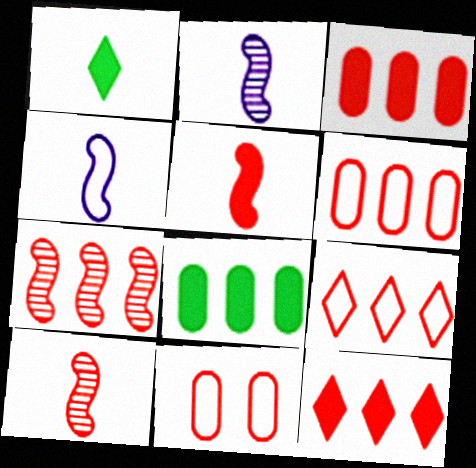[[3, 7, 9], 
[6, 7, 12], 
[10, 11, 12]]